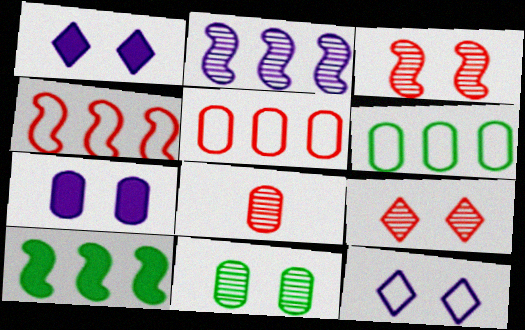[[2, 4, 10], 
[6, 7, 8], 
[8, 10, 12]]